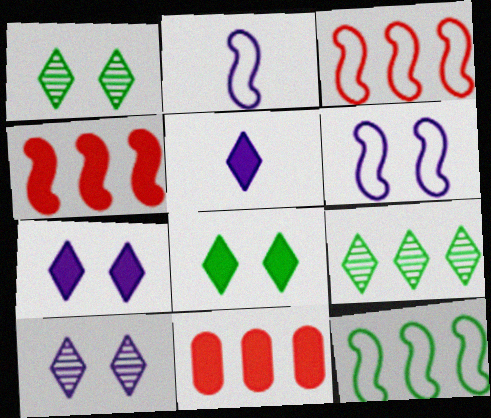[[1, 2, 11]]